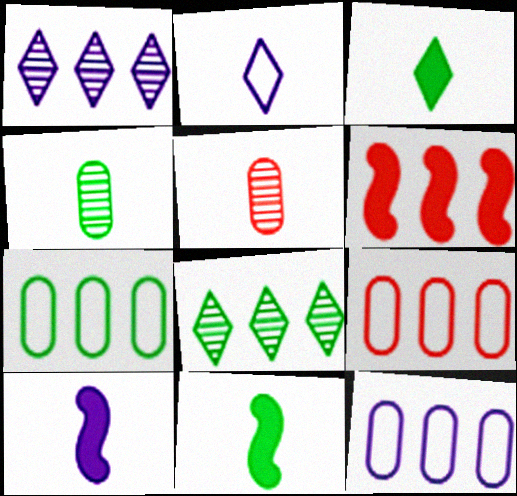[[1, 6, 7], 
[2, 5, 11], 
[6, 8, 12], 
[7, 9, 12]]